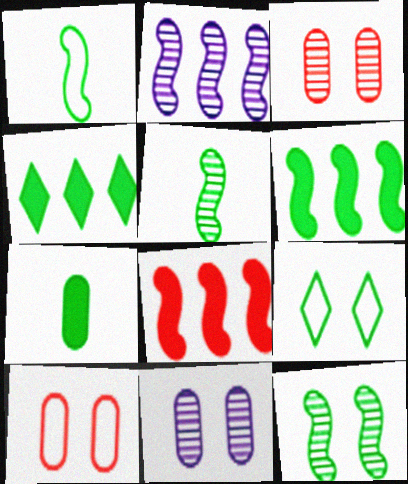[[1, 6, 12]]